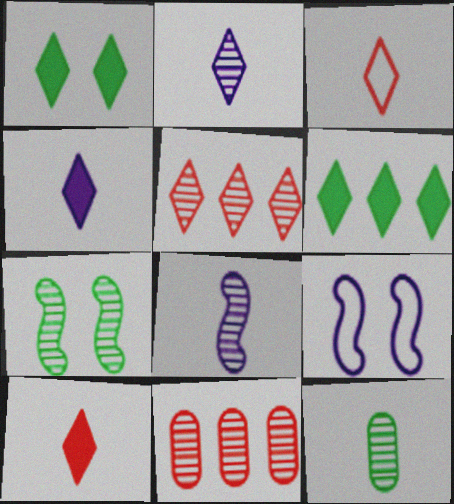[[2, 7, 11]]